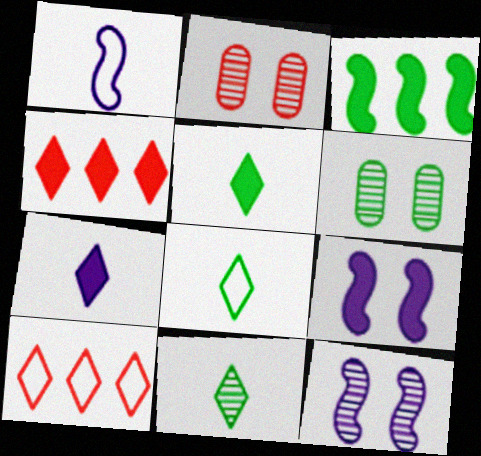[[1, 4, 6], 
[3, 6, 8], 
[5, 8, 11]]